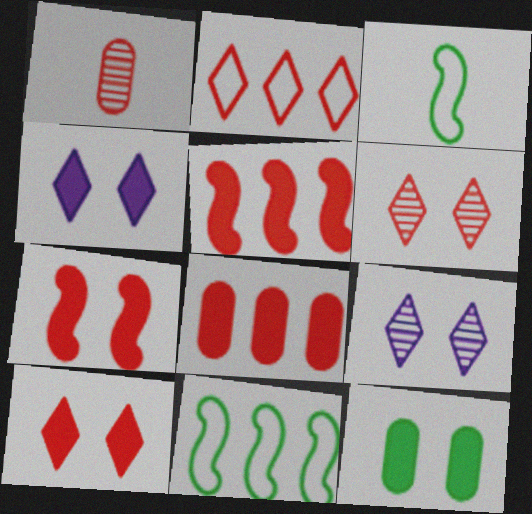[[1, 2, 7], 
[1, 4, 11], 
[3, 8, 9], 
[4, 7, 12]]